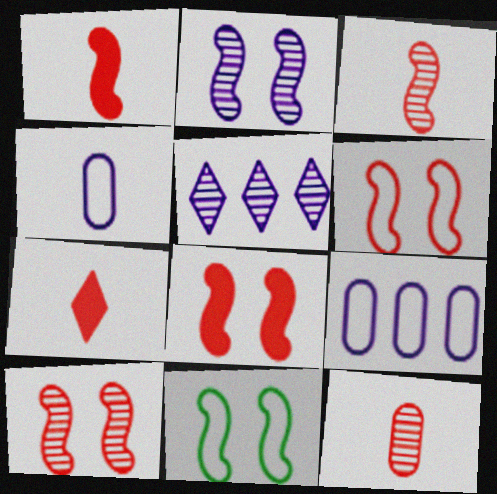[[2, 8, 11], 
[6, 8, 10]]